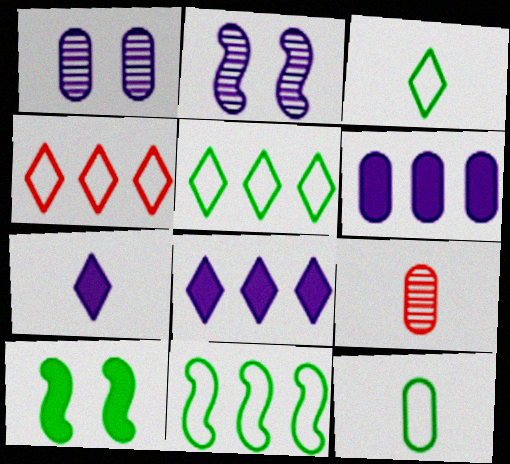[]